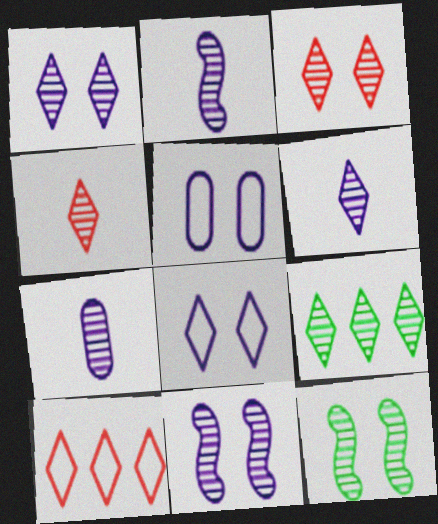[[1, 4, 9], 
[2, 6, 7], 
[3, 6, 9]]